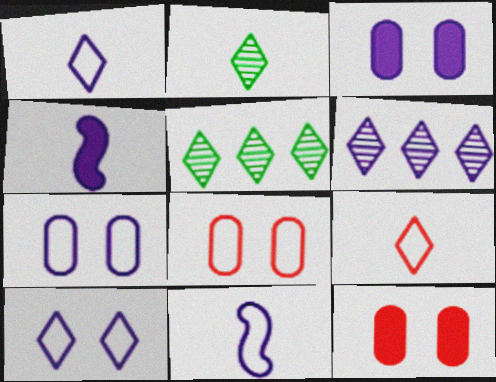[[3, 6, 11], 
[4, 5, 8], 
[4, 6, 7], 
[5, 11, 12]]